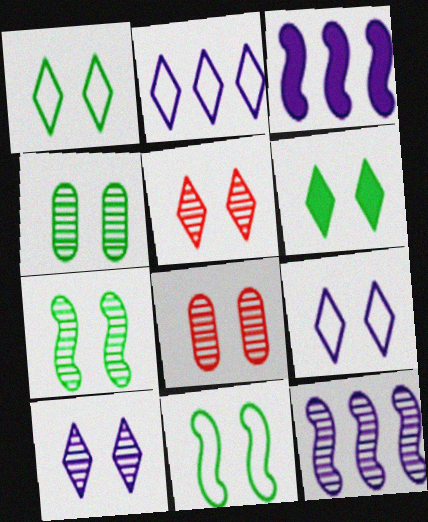[[4, 6, 11], 
[5, 6, 9], 
[7, 8, 10]]